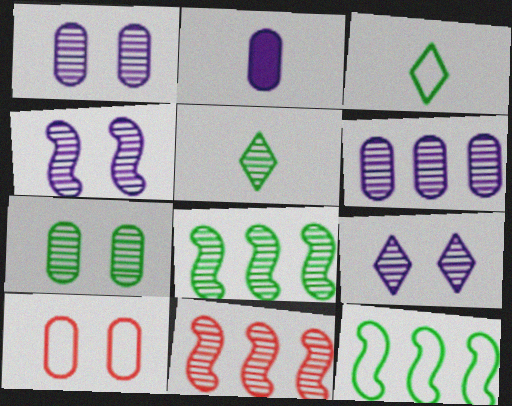[[1, 4, 9], 
[1, 5, 11], 
[5, 7, 8]]